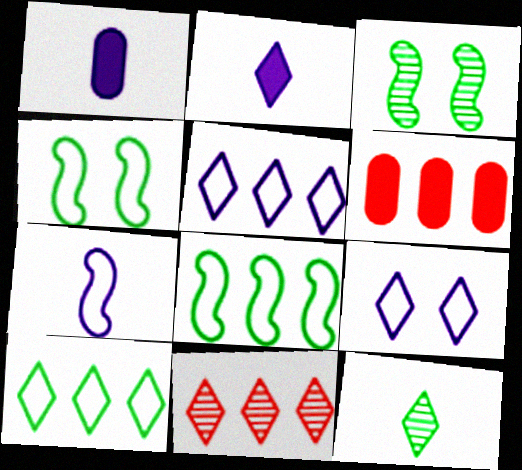[[1, 4, 11]]